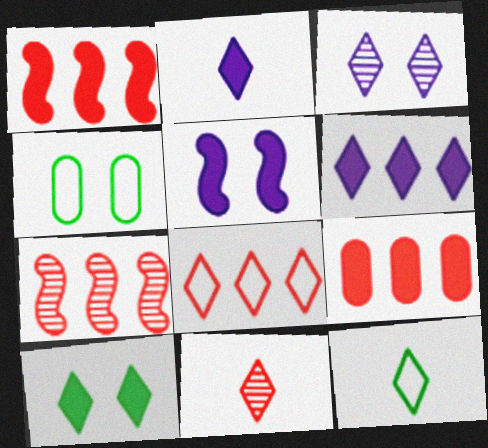[[2, 4, 7], 
[2, 11, 12], 
[7, 8, 9]]